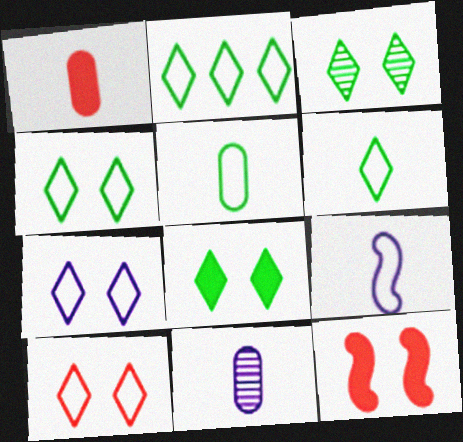[[1, 5, 11], 
[2, 4, 6], 
[2, 11, 12], 
[3, 4, 8], 
[4, 7, 10]]